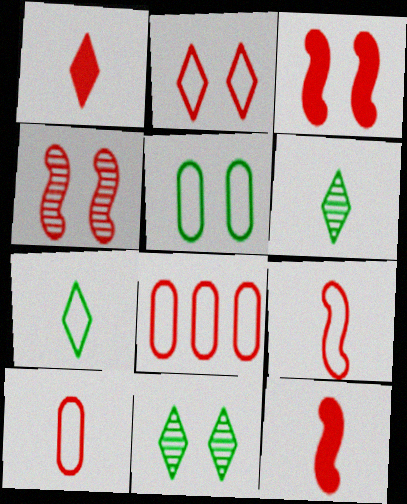[[1, 4, 8], 
[2, 8, 9]]